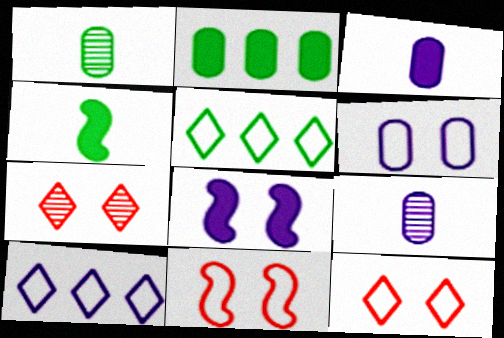[[8, 9, 10]]